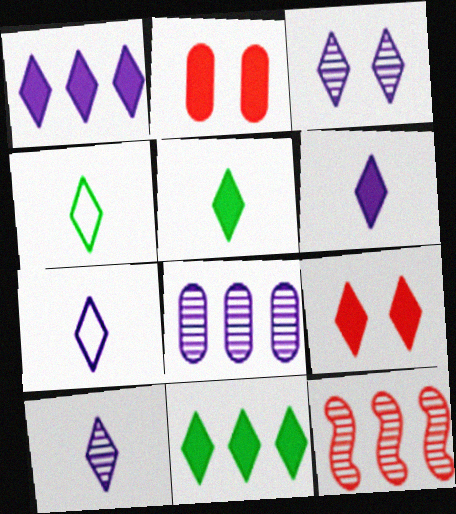[[1, 3, 7], 
[1, 5, 9], 
[6, 7, 10], 
[6, 9, 11]]